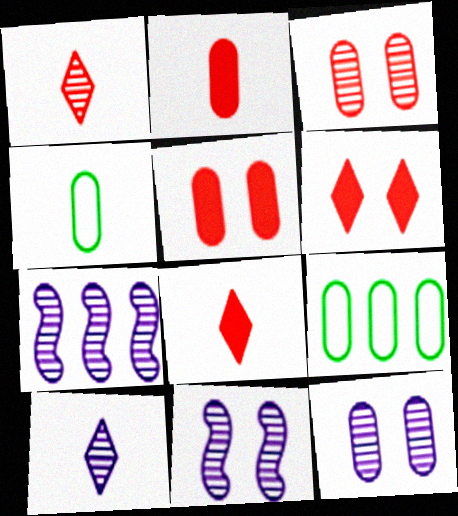[[2, 9, 12], 
[4, 6, 7], 
[7, 10, 12], 
[8, 9, 11]]